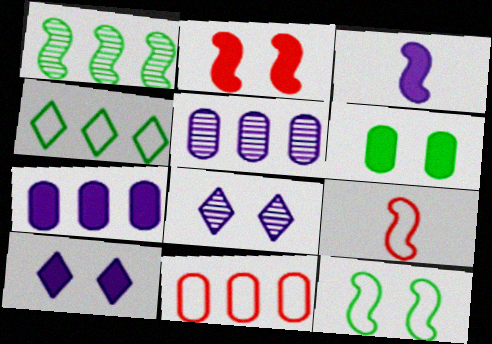[[2, 6, 10], 
[3, 7, 10]]